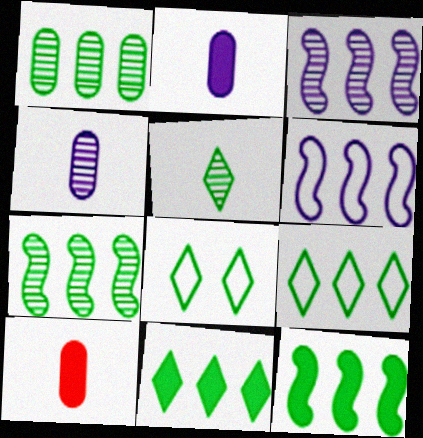[[1, 9, 12], 
[3, 8, 10], 
[5, 8, 11]]